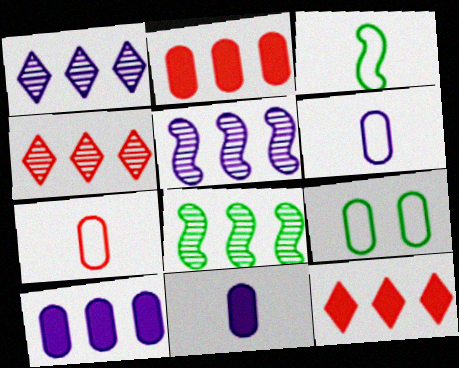[]